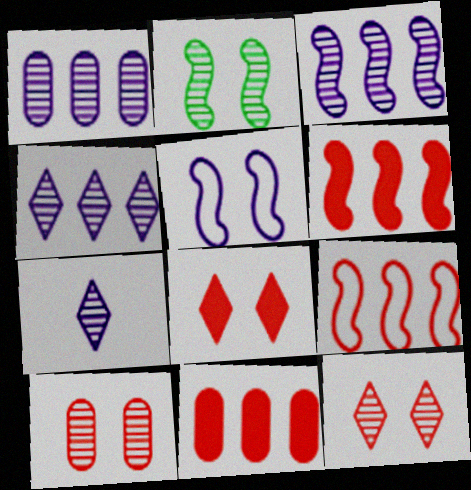[[1, 3, 4]]